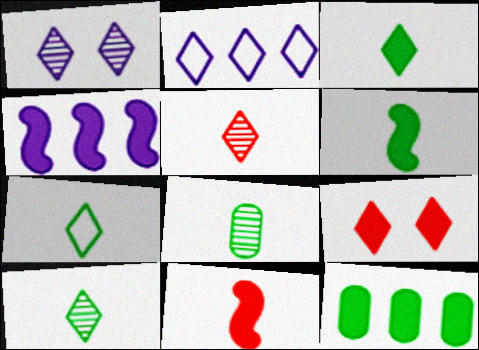[[2, 9, 10], 
[3, 7, 10], 
[6, 7, 8]]